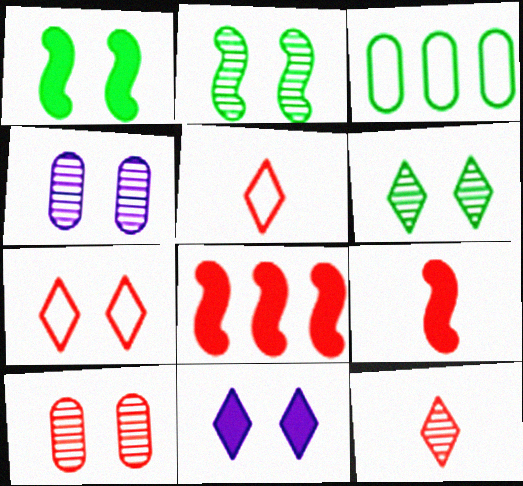[[1, 4, 7], 
[5, 8, 10], 
[6, 7, 11]]